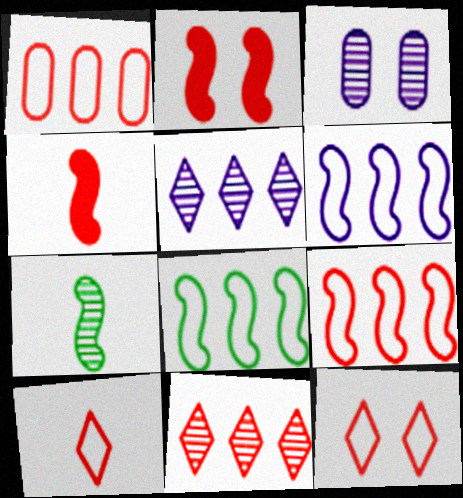[[2, 6, 7], 
[3, 7, 11], 
[6, 8, 9]]